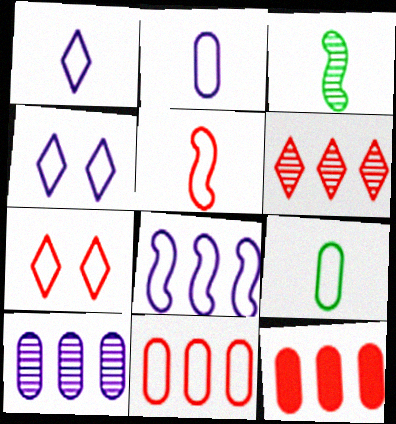[[1, 5, 9], 
[2, 4, 8], 
[3, 4, 12], 
[5, 7, 11], 
[7, 8, 9]]